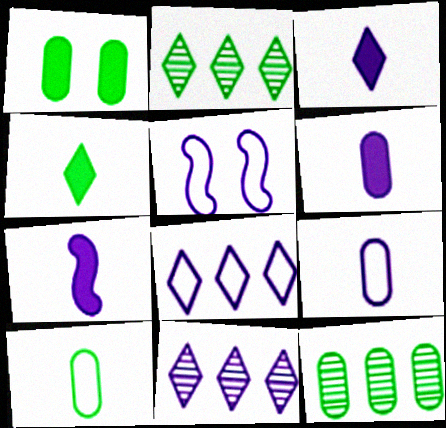[[1, 10, 12], 
[3, 6, 7], 
[5, 6, 11], 
[5, 8, 9]]